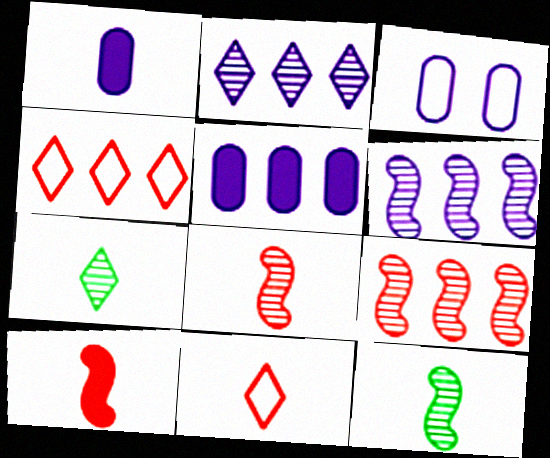[[1, 11, 12]]